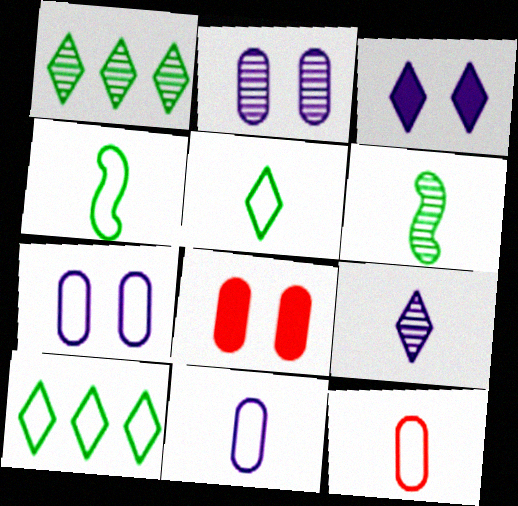[]